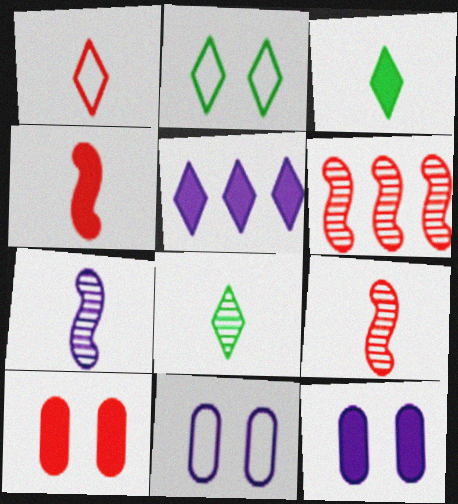[[1, 6, 10], 
[3, 6, 11], 
[5, 7, 11]]